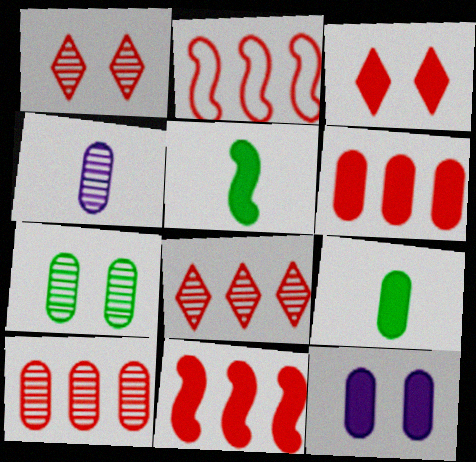[[2, 6, 8], 
[4, 7, 10], 
[6, 9, 12]]